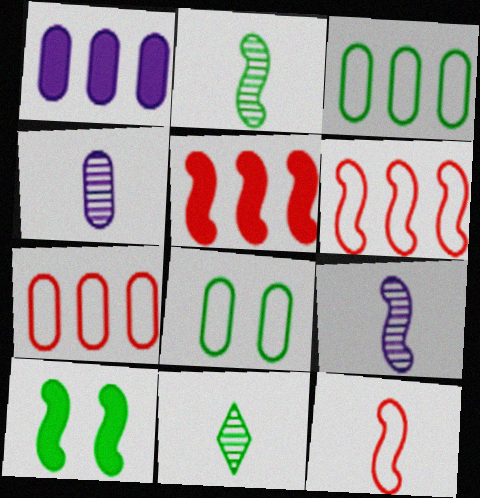[[3, 10, 11], 
[6, 9, 10]]